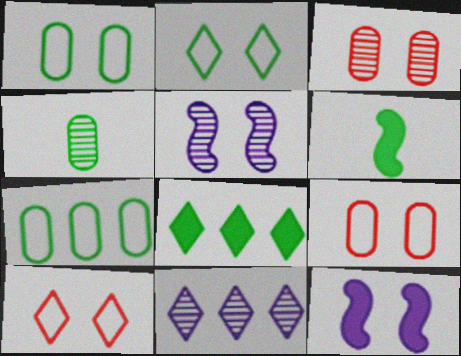[[2, 3, 12], 
[6, 9, 11]]